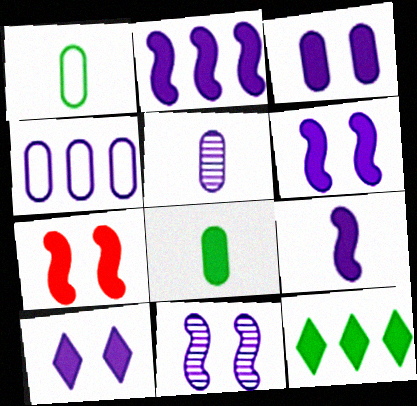[[2, 6, 9], 
[3, 4, 5], 
[3, 6, 10]]